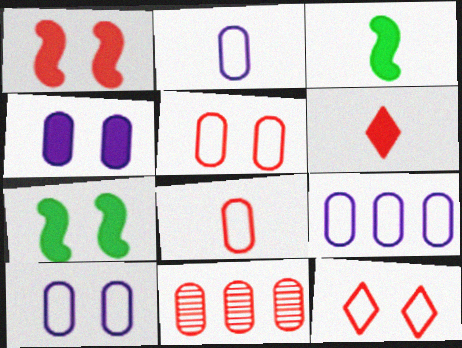[[2, 9, 10]]